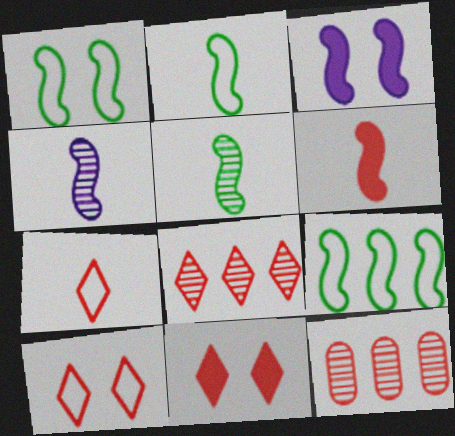[[1, 2, 9], 
[2, 4, 6], 
[6, 10, 12], 
[7, 8, 11]]